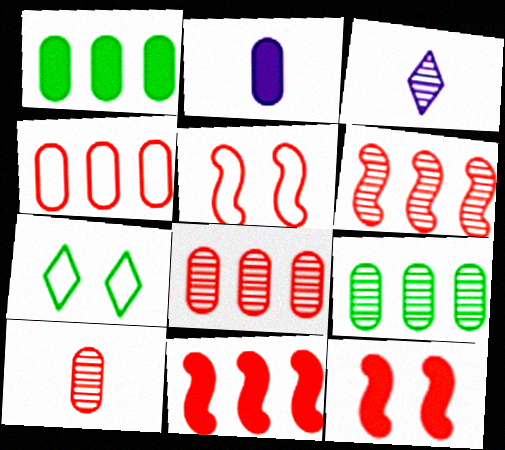[[1, 3, 5], 
[2, 6, 7]]